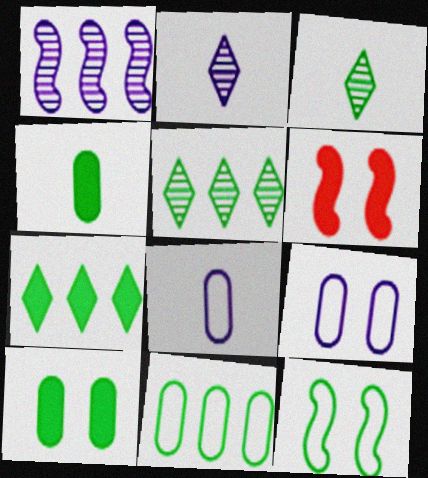[[2, 6, 11], 
[4, 5, 12], 
[5, 6, 8]]